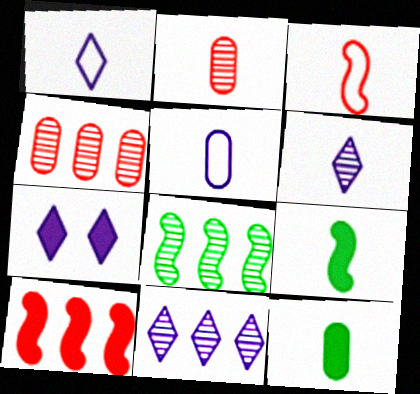[[1, 2, 9], 
[1, 7, 11], 
[2, 5, 12], 
[3, 6, 12], 
[4, 8, 11], 
[7, 10, 12]]